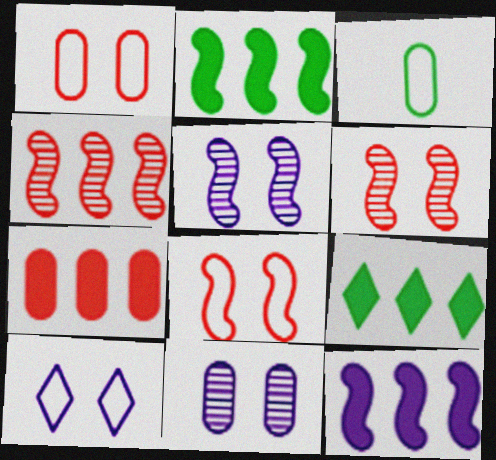[[3, 7, 11], 
[7, 9, 12]]